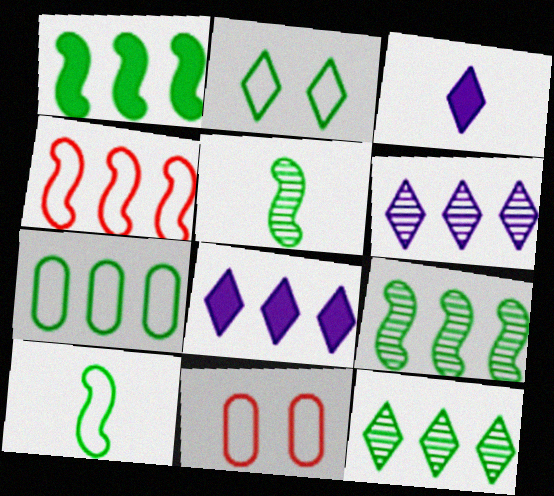[[1, 7, 12], 
[2, 7, 10], 
[3, 9, 11], 
[5, 8, 11]]